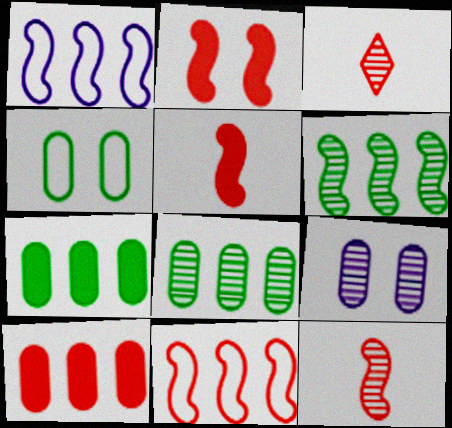[[2, 11, 12], 
[3, 6, 9]]